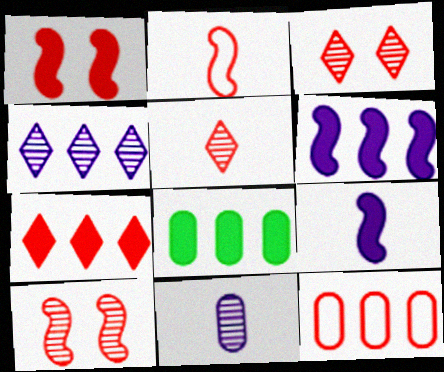[[1, 5, 12], 
[6, 7, 8]]